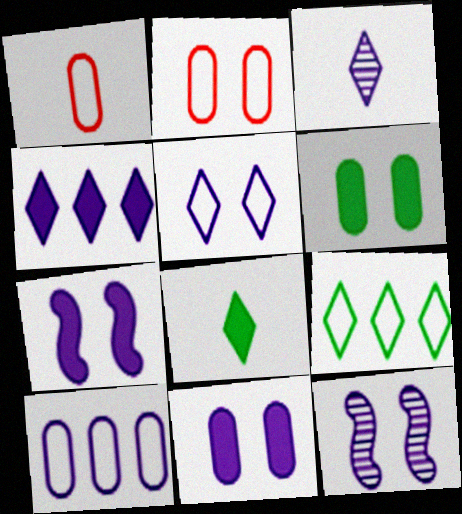[[3, 4, 5], 
[3, 7, 10], 
[5, 11, 12]]